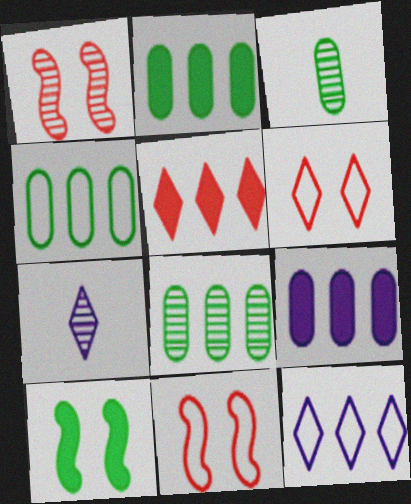[[1, 7, 8], 
[2, 4, 8], 
[2, 7, 11]]